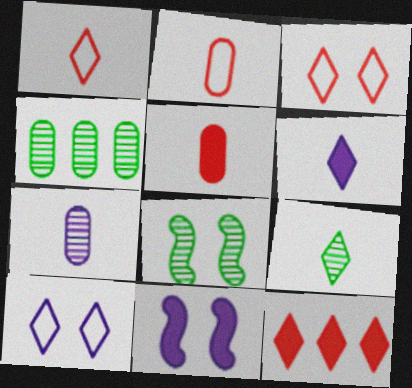[[1, 4, 11], 
[1, 6, 9], 
[4, 8, 9], 
[9, 10, 12]]